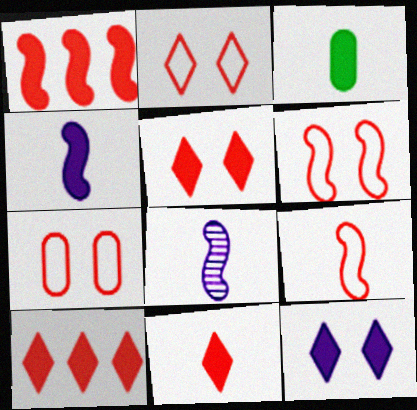[[1, 3, 12], 
[2, 6, 7], 
[3, 4, 11], 
[5, 10, 11]]